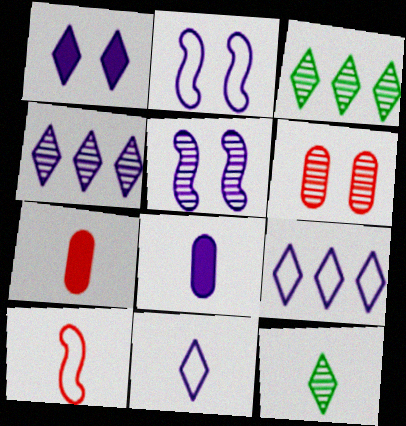[[1, 4, 11], 
[2, 3, 7], 
[2, 4, 8], 
[5, 8, 9], 
[8, 10, 12]]